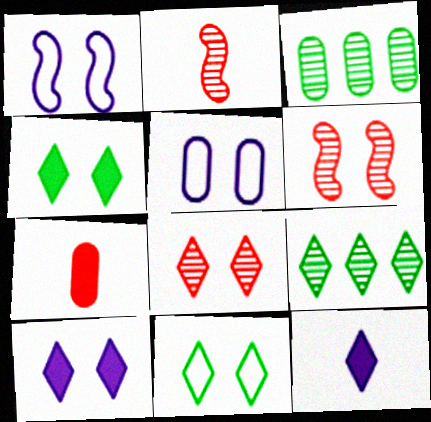[[1, 7, 9], 
[3, 5, 7], 
[4, 5, 6], 
[8, 10, 11]]